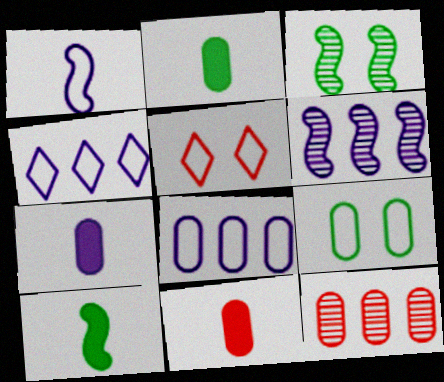[[2, 5, 6], 
[2, 7, 11], 
[3, 4, 11], 
[7, 9, 12]]